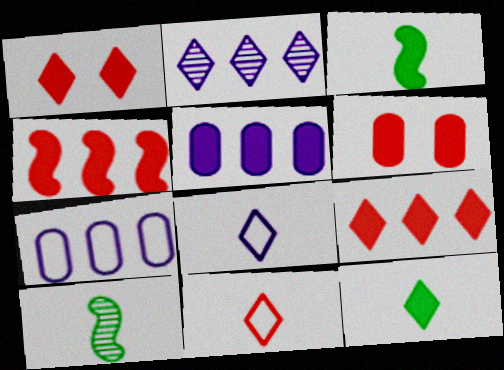[[1, 3, 5], 
[1, 7, 10]]